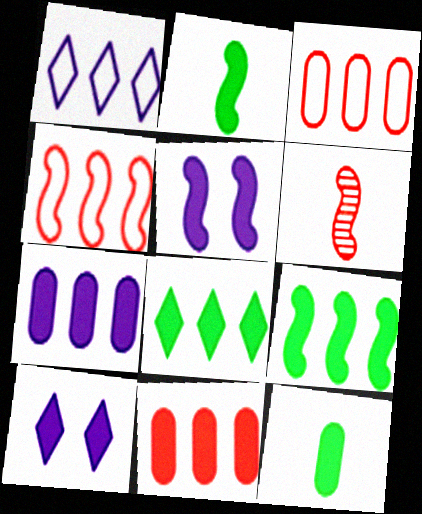[[2, 10, 11]]